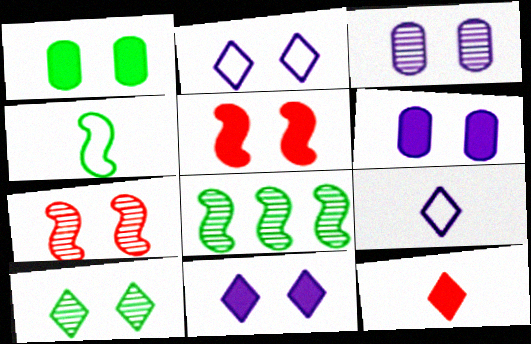[[1, 2, 7], 
[1, 5, 11], 
[3, 7, 10]]